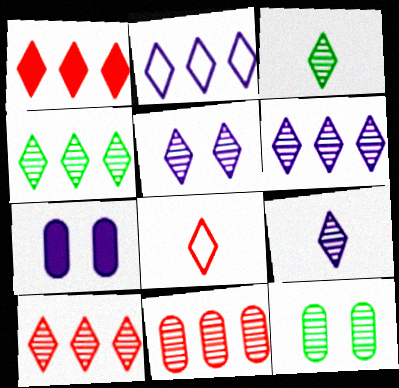[[1, 2, 4], 
[3, 5, 10], 
[4, 6, 10], 
[5, 6, 9]]